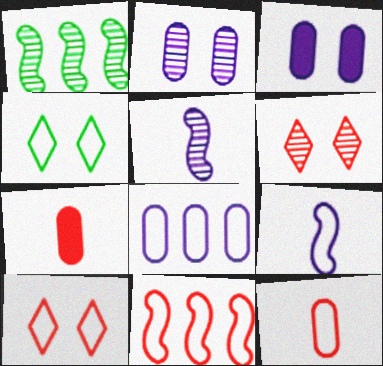[[6, 7, 11], 
[10, 11, 12]]